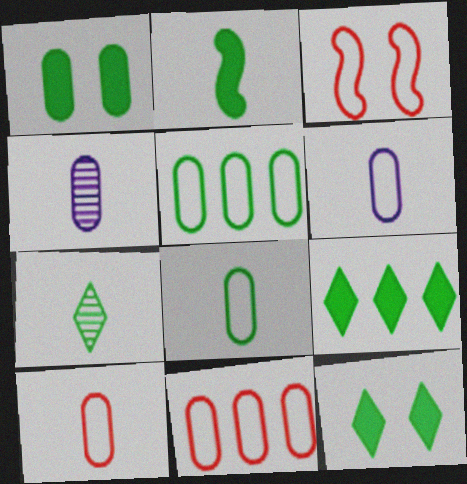[[1, 2, 9], 
[1, 4, 11], 
[2, 7, 8], 
[3, 4, 9], 
[6, 8, 10]]